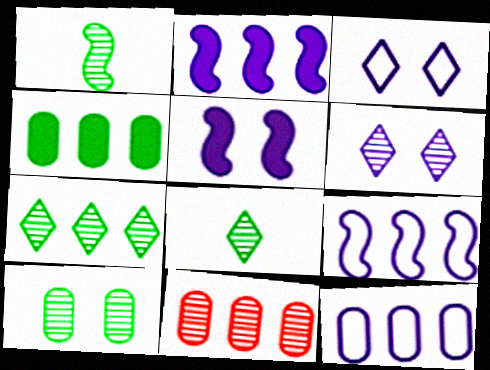[[1, 6, 11], 
[1, 7, 10], 
[4, 11, 12]]